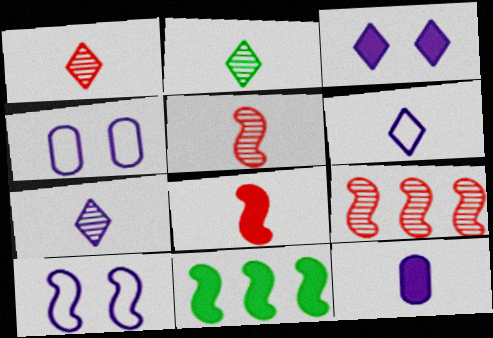[[1, 2, 7], 
[1, 4, 11], 
[5, 10, 11]]